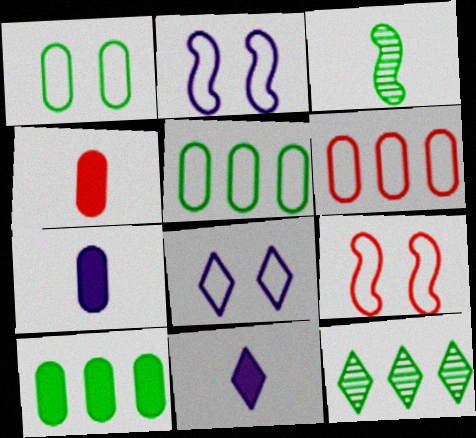[[1, 8, 9], 
[2, 4, 12], 
[7, 9, 12]]